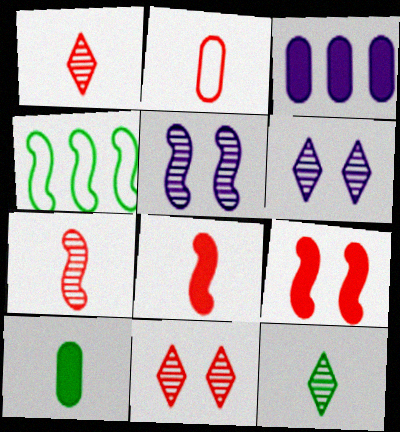[[1, 2, 8], 
[4, 5, 8]]